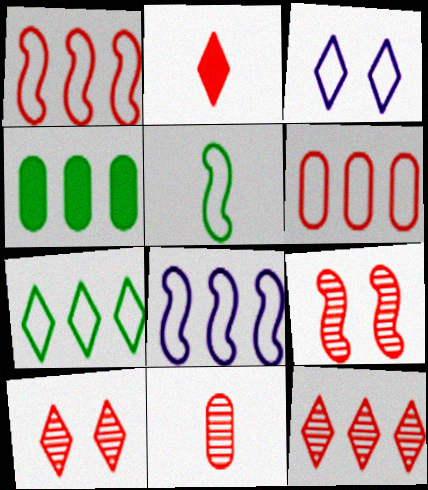[[2, 6, 9], 
[3, 5, 6], 
[4, 8, 12], 
[6, 7, 8], 
[9, 11, 12]]